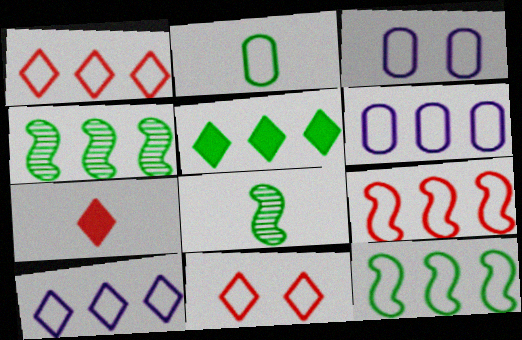[[1, 6, 12], 
[3, 4, 7]]